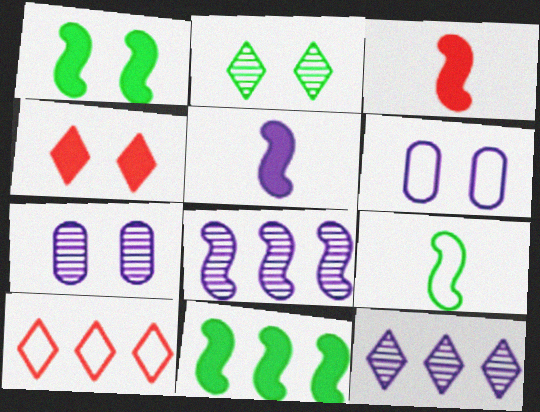[[5, 6, 12], 
[6, 9, 10]]